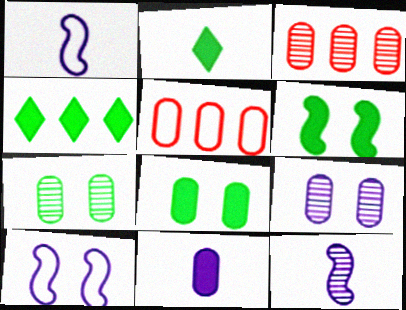[[2, 3, 10], 
[5, 7, 11]]